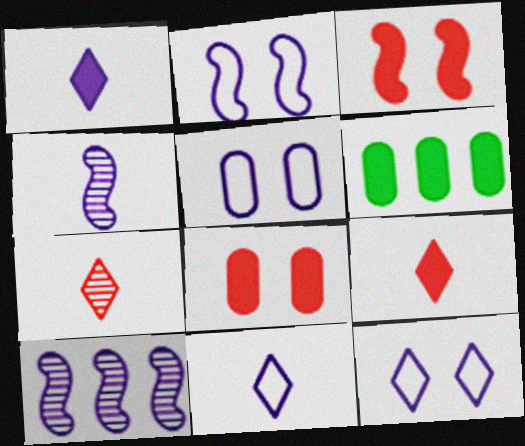[[1, 3, 6], 
[1, 5, 10], 
[2, 5, 12], 
[2, 6, 7]]